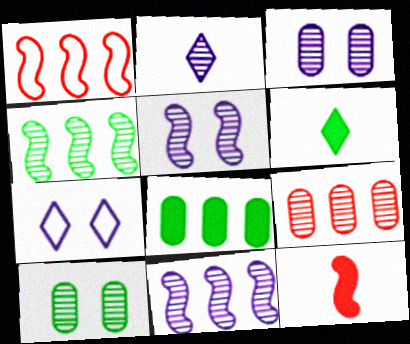[[1, 3, 6], 
[2, 3, 11]]